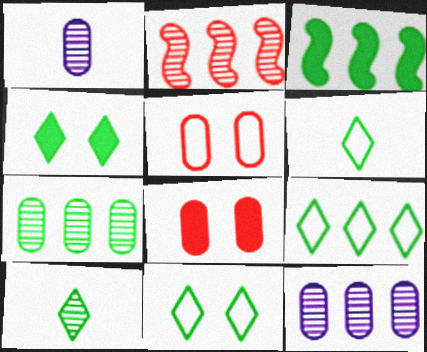[[3, 7, 9], 
[4, 9, 10], 
[6, 9, 11]]